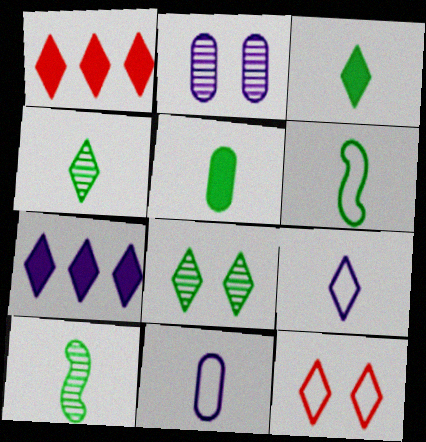[[1, 2, 6], 
[1, 8, 9], 
[4, 5, 6], 
[4, 7, 12]]